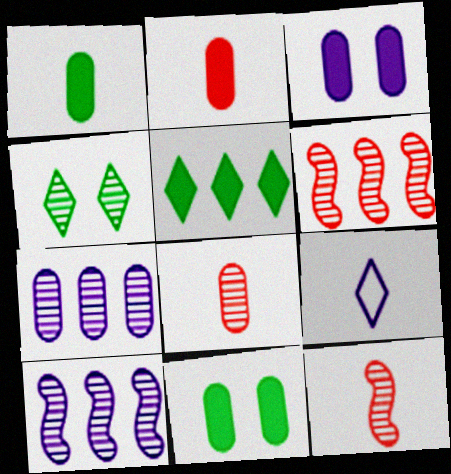[[1, 9, 12], 
[3, 9, 10], 
[4, 7, 12], 
[4, 8, 10], 
[6, 9, 11]]